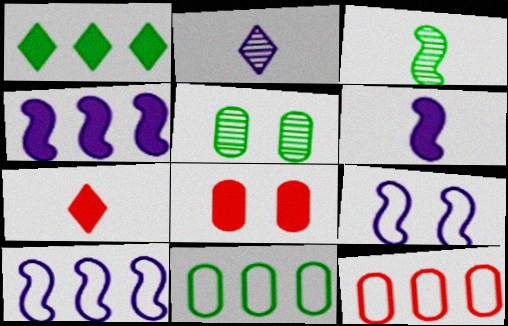[[1, 6, 8], 
[5, 7, 10]]